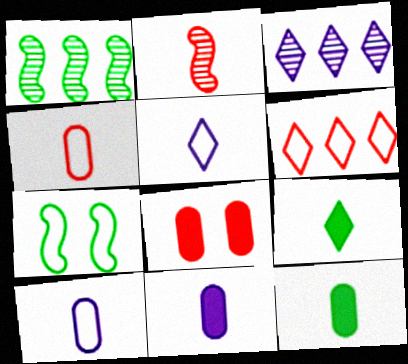[[1, 5, 8], 
[2, 5, 12], 
[2, 6, 8], 
[2, 9, 10], 
[6, 7, 10]]